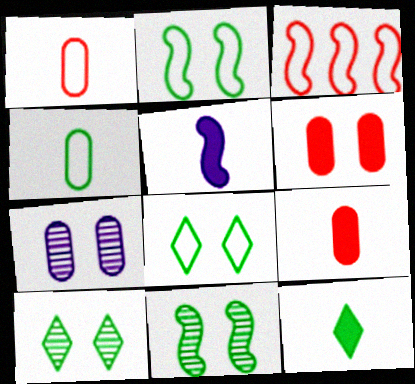[[3, 5, 11], 
[3, 7, 12], 
[5, 9, 12]]